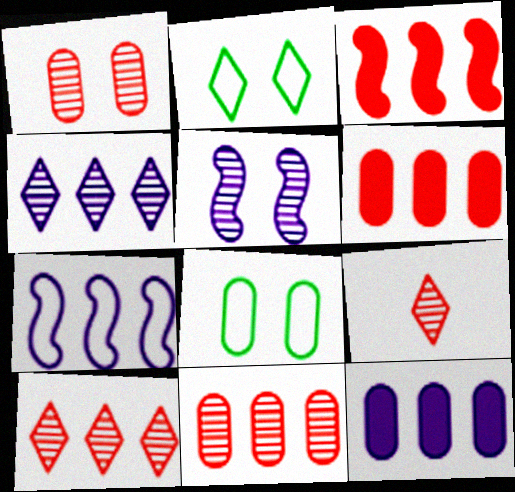[[4, 7, 12]]